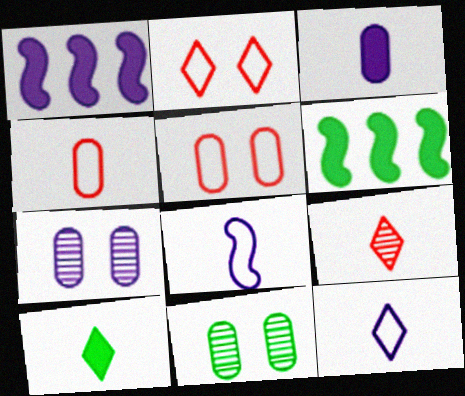[[1, 7, 12], 
[9, 10, 12]]